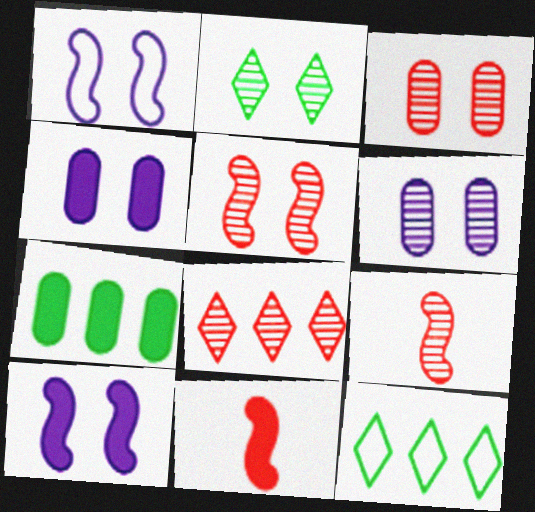[[2, 5, 6], 
[3, 8, 9], 
[4, 9, 12], 
[6, 11, 12]]